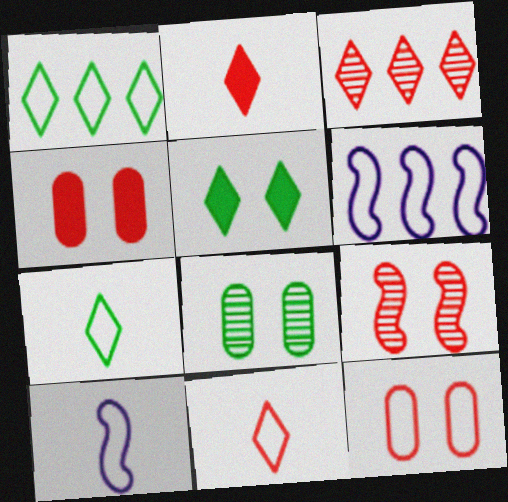[[1, 10, 12], 
[2, 6, 8], 
[6, 7, 12]]